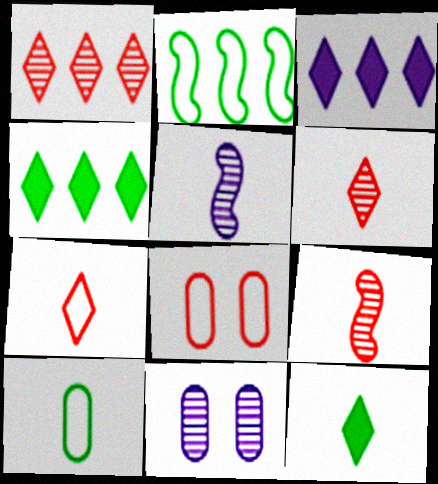[[4, 5, 8]]